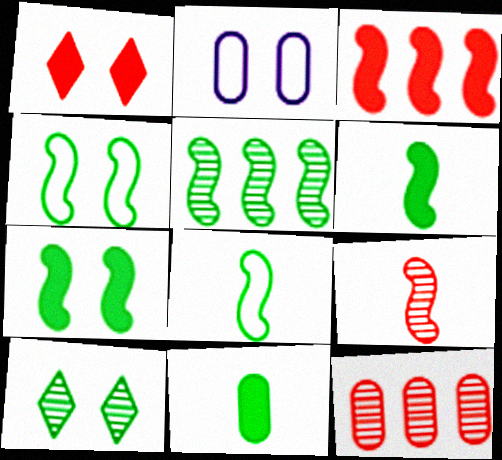[[2, 11, 12], 
[4, 5, 6], 
[5, 7, 8]]